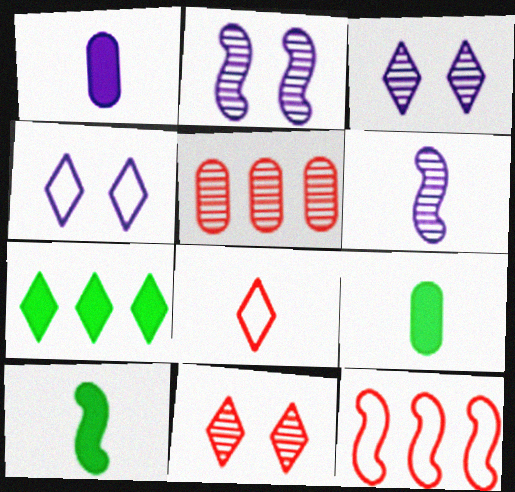[[2, 10, 12], 
[3, 7, 8], 
[3, 9, 12], 
[4, 5, 10], 
[6, 8, 9]]